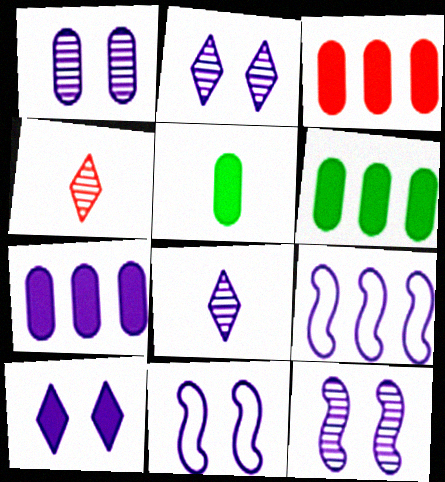[[1, 2, 12], 
[1, 10, 11], 
[3, 6, 7], 
[4, 6, 11], 
[7, 8, 11]]